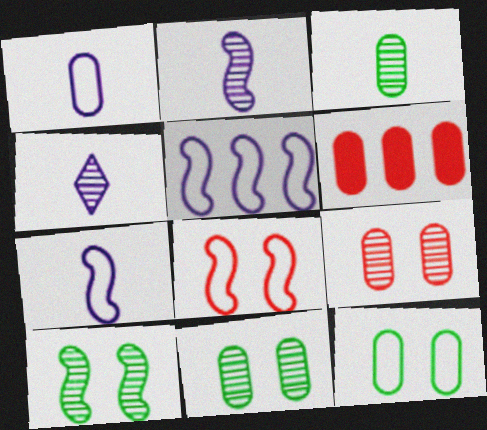[[1, 6, 11]]